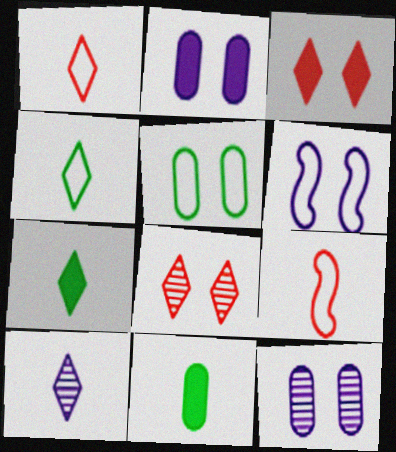[[1, 7, 10], 
[9, 10, 11]]